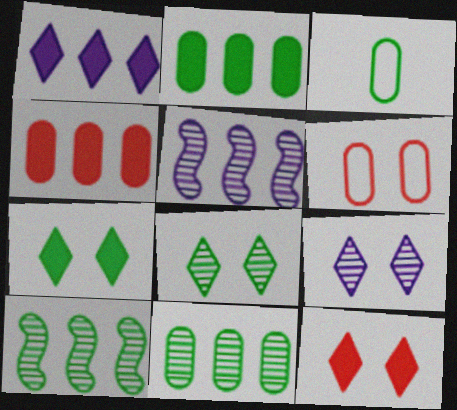[[3, 5, 12], 
[3, 7, 10]]